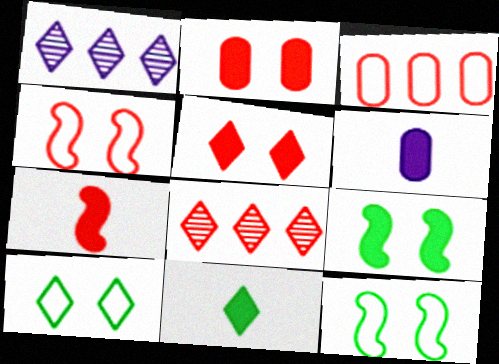[[6, 7, 11], 
[6, 8, 12]]